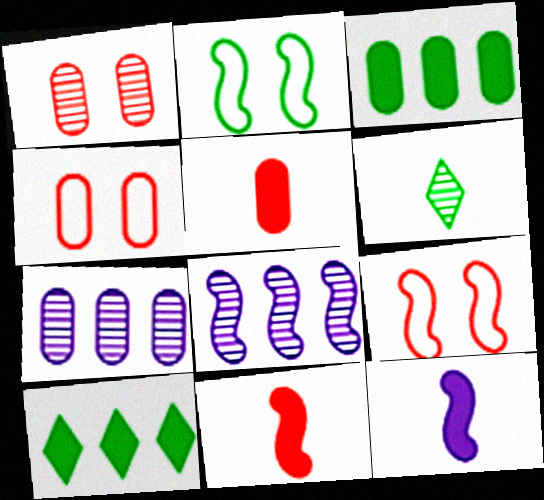[[1, 6, 8], 
[2, 3, 6], 
[2, 8, 11]]